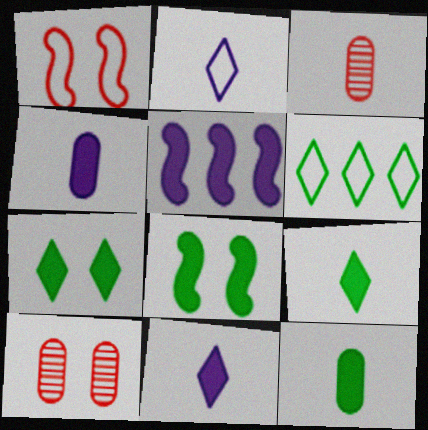[]